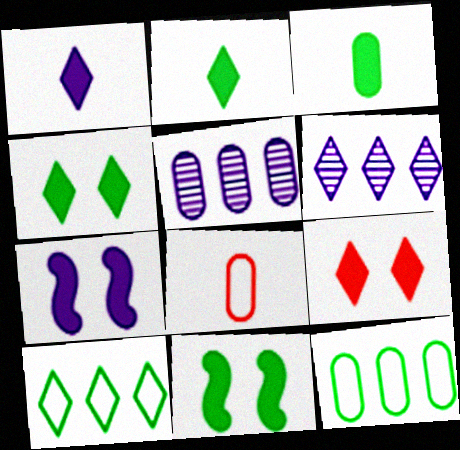[[6, 8, 11]]